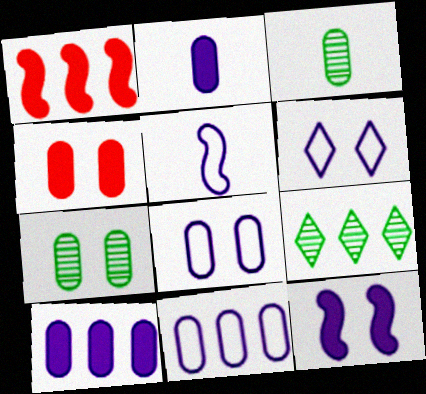[[1, 3, 6], 
[1, 9, 11], 
[3, 4, 11], 
[4, 5, 9], 
[4, 7, 8], 
[5, 6, 11]]